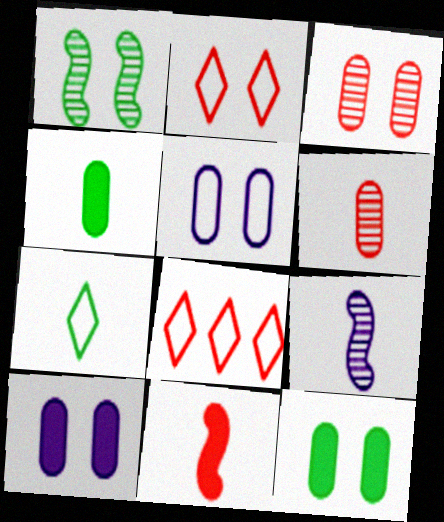[[1, 2, 10], 
[3, 5, 12], 
[3, 8, 11], 
[8, 9, 12]]